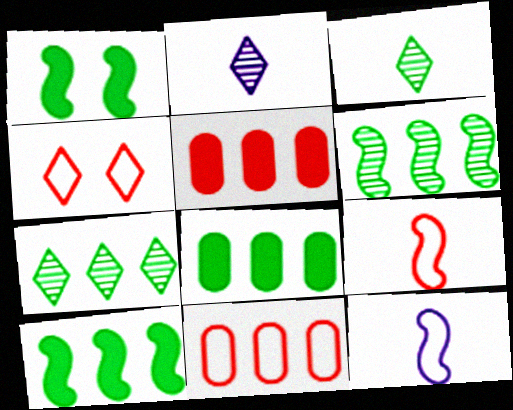[[1, 2, 11], 
[4, 9, 11]]